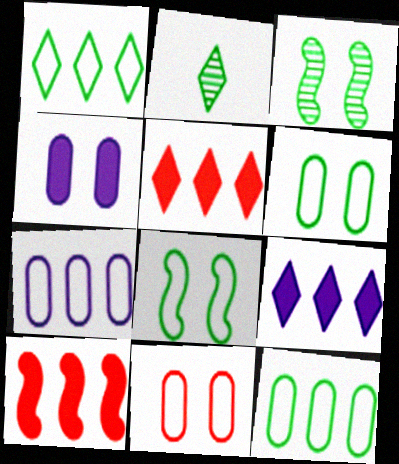[]